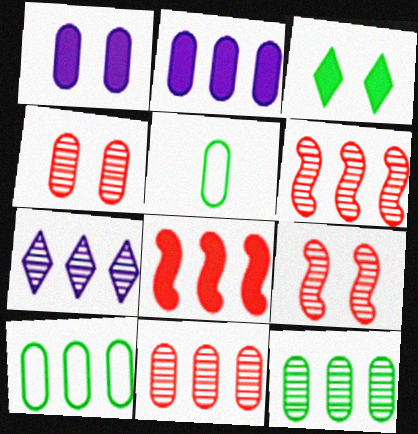[[1, 5, 11], 
[2, 4, 5], 
[2, 10, 11], 
[6, 7, 12], 
[7, 8, 10]]